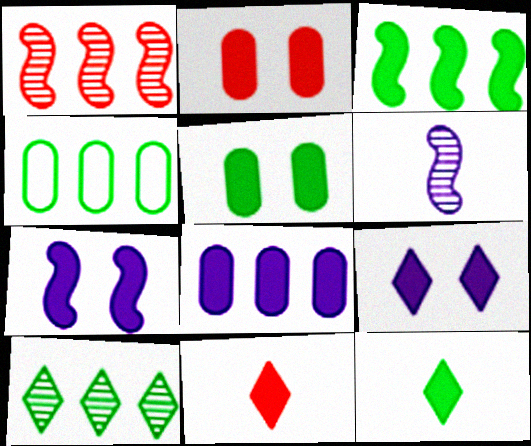[[3, 4, 10], 
[3, 5, 12]]